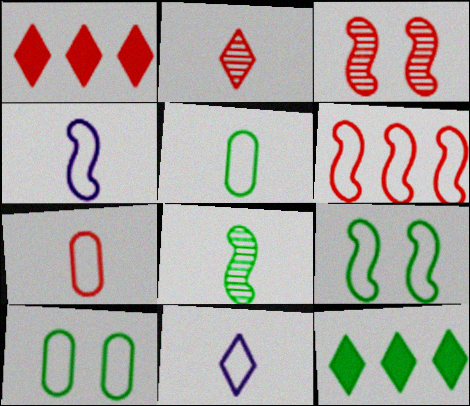[[1, 3, 7], 
[4, 6, 9], 
[6, 10, 11], 
[8, 10, 12]]